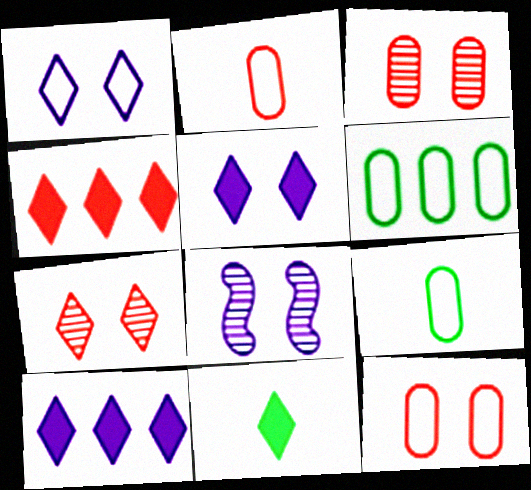[[4, 5, 11], 
[4, 8, 9]]